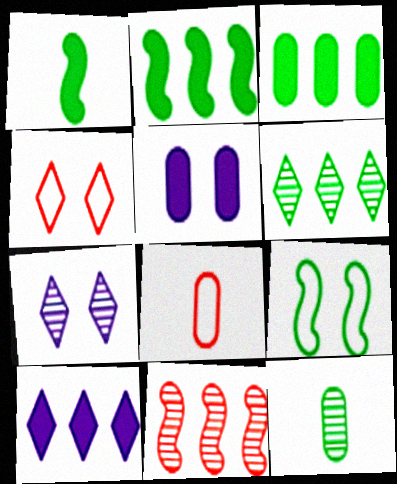[[2, 7, 8], 
[7, 11, 12]]